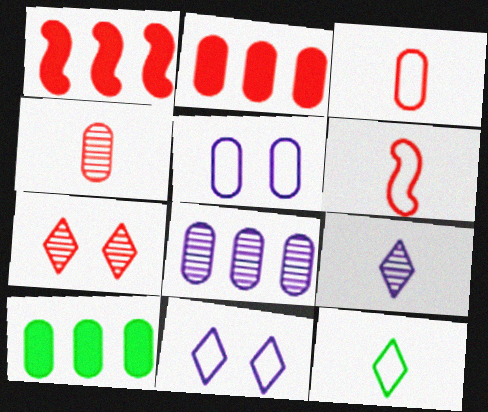[[1, 3, 7], 
[2, 6, 7], 
[4, 5, 10]]